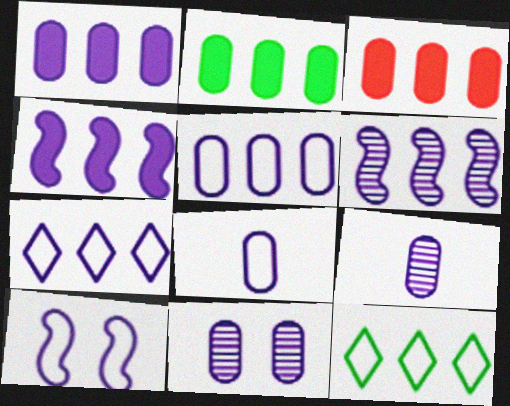[[1, 2, 3], 
[1, 6, 7], 
[1, 8, 11], 
[3, 6, 12], 
[7, 8, 10]]